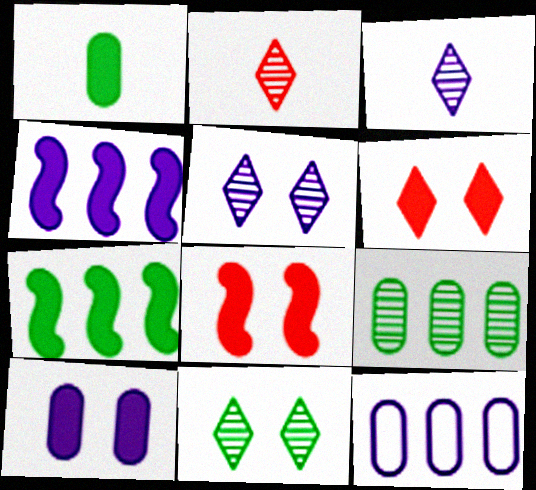[[1, 4, 6]]